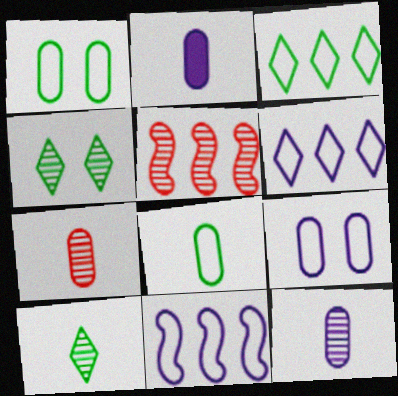[[2, 7, 8], 
[4, 5, 12]]